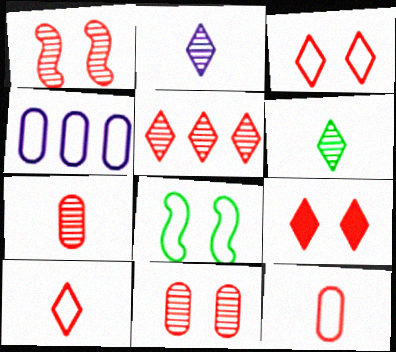[[1, 5, 7], 
[4, 8, 10], 
[5, 9, 10]]